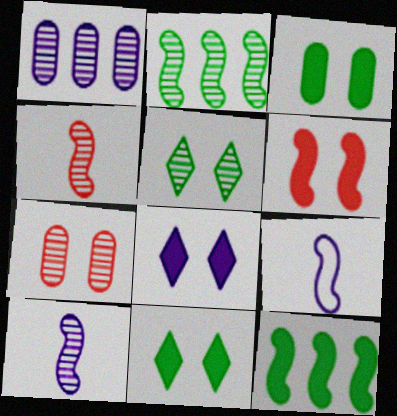[[1, 4, 5], 
[1, 8, 9], 
[2, 6, 9], 
[3, 6, 8]]